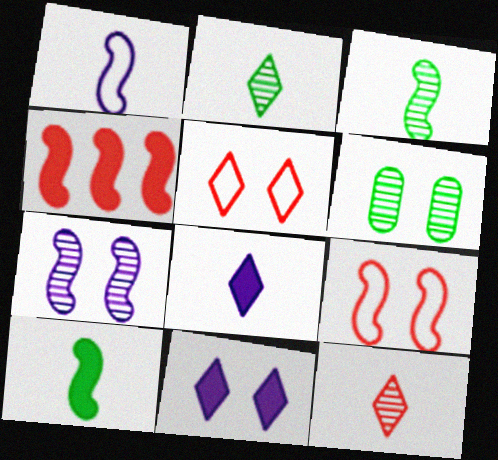[[6, 9, 11]]